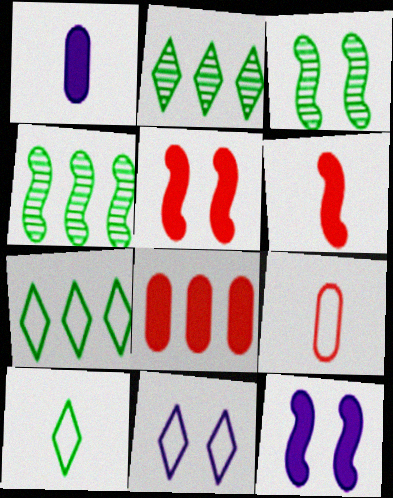[[2, 9, 12]]